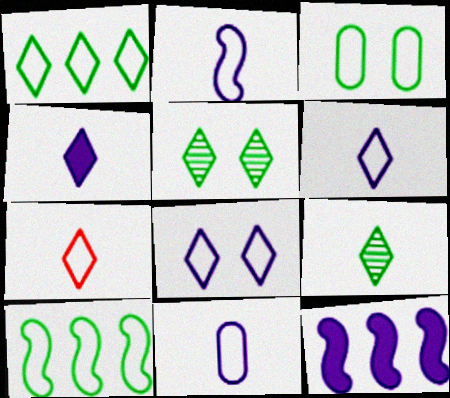[[1, 7, 8], 
[2, 6, 11], 
[4, 7, 9]]